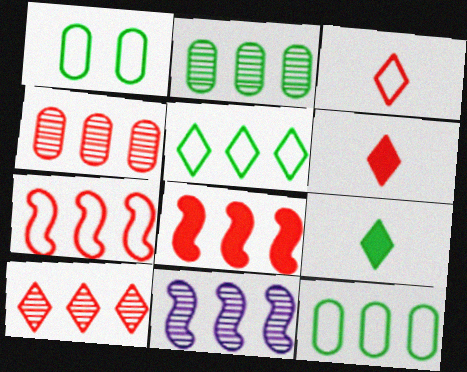[[1, 6, 11], 
[2, 10, 11]]